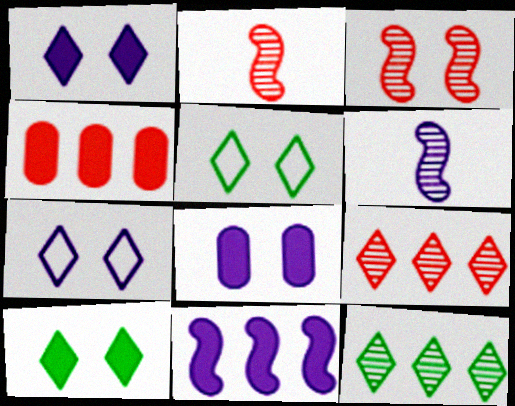[[3, 5, 8], 
[4, 5, 6]]